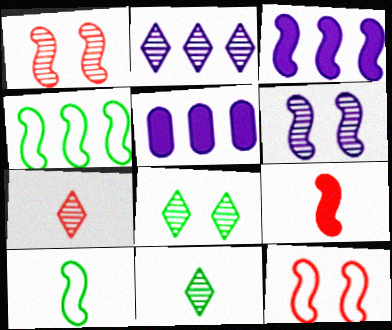[[1, 3, 10], 
[2, 7, 8], 
[4, 6, 9], 
[5, 11, 12]]